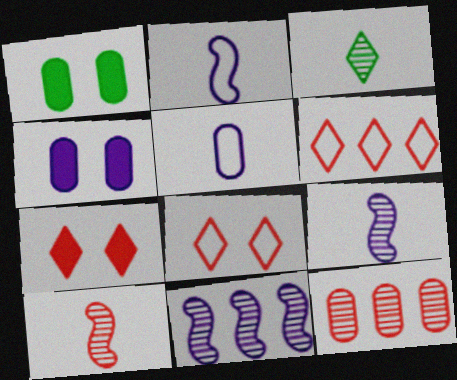[[1, 5, 12], 
[1, 6, 9]]